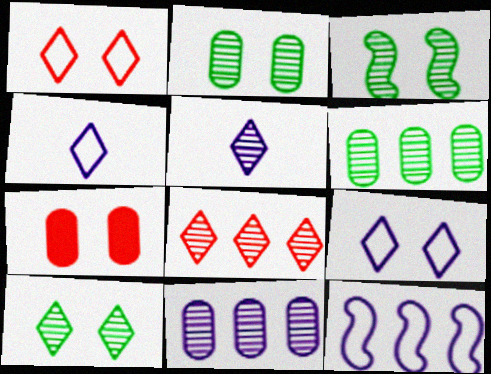[[2, 3, 10], 
[3, 7, 9], 
[5, 8, 10]]